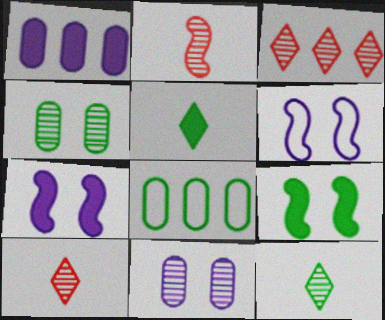[[7, 8, 10], 
[8, 9, 12]]